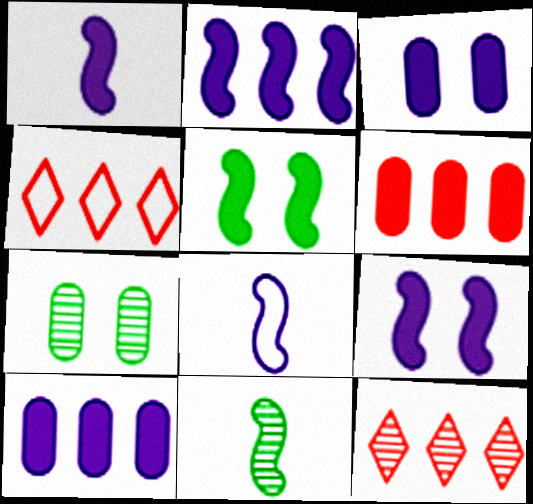[[1, 2, 9], 
[1, 4, 7], 
[3, 4, 11]]